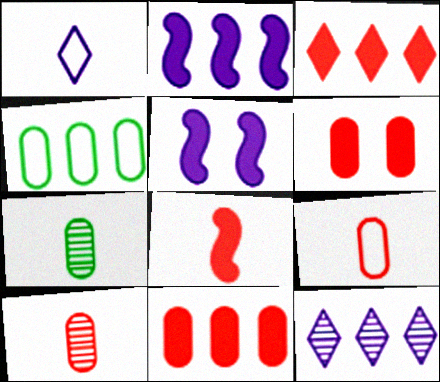[[1, 7, 8], 
[3, 6, 8]]